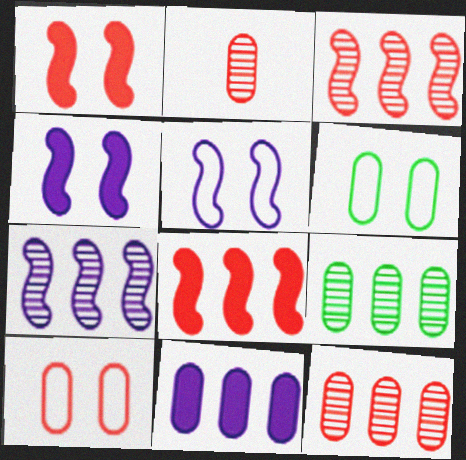[[2, 6, 11]]